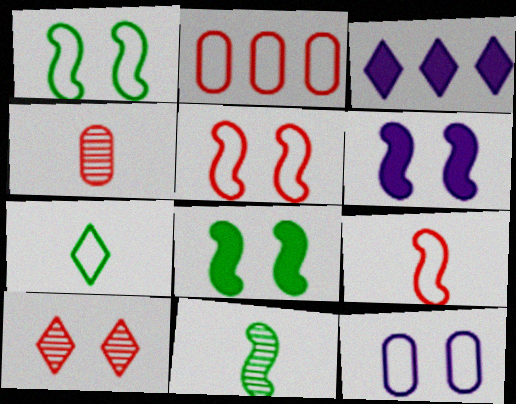[[1, 3, 4], 
[3, 7, 10], 
[8, 10, 12]]